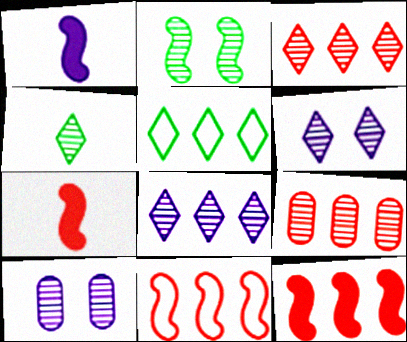[[1, 2, 11], 
[3, 4, 6], 
[5, 7, 10]]